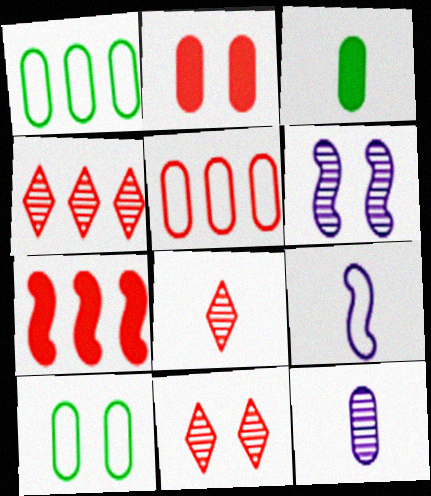[[1, 2, 12], 
[3, 8, 9], 
[4, 5, 7], 
[4, 8, 11]]